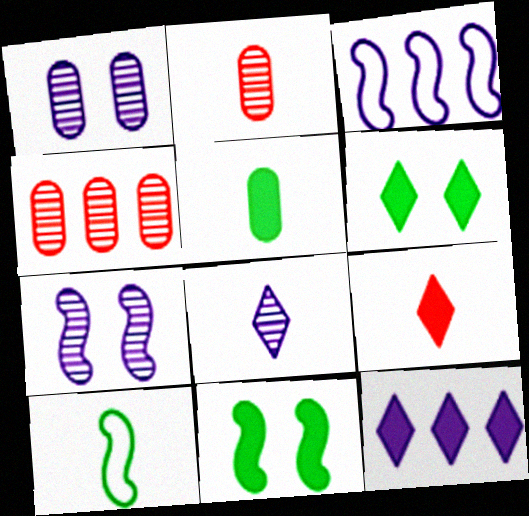[[2, 3, 6], 
[6, 9, 12]]